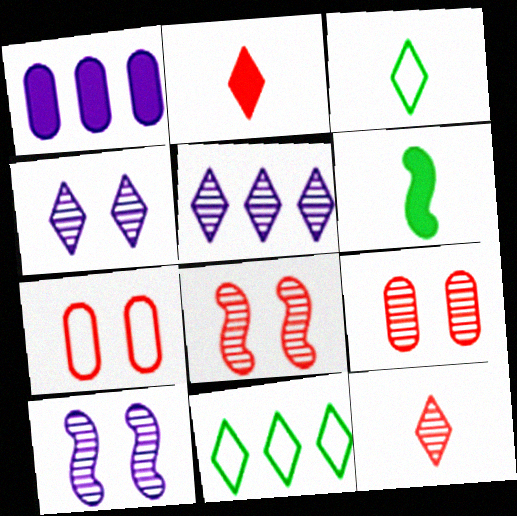[[1, 3, 8], 
[2, 4, 11], 
[5, 6, 7]]